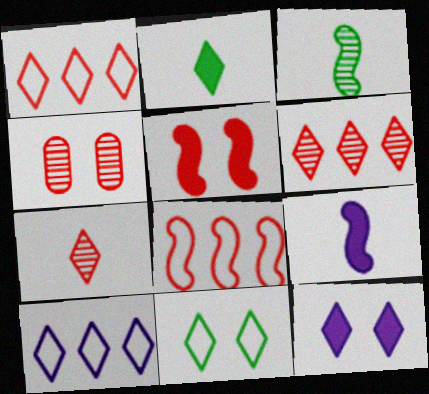[]